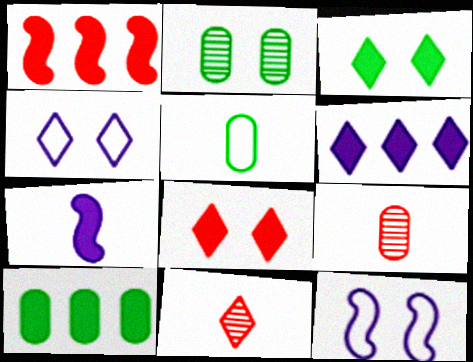[[1, 6, 10], 
[2, 5, 10], 
[2, 8, 12], 
[5, 7, 11], 
[7, 8, 10], 
[10, 11, 12]]